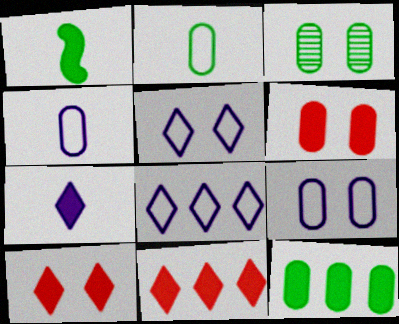[[2, 3, 12], 
[3, 6, 9]]